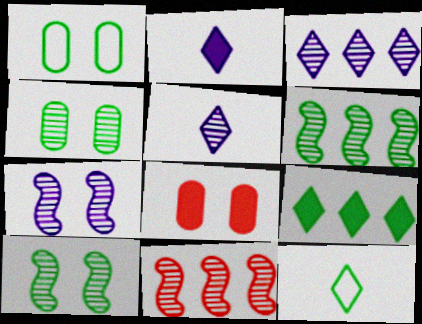[[1, 2, 11], 
[4, 5, 11]]